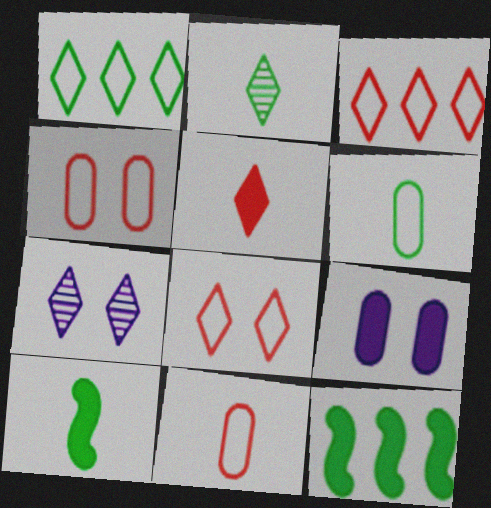[[1, 5, 7], 
[2, 6, 10], 
[5, 9, 12], 
[7, 11, 12]]